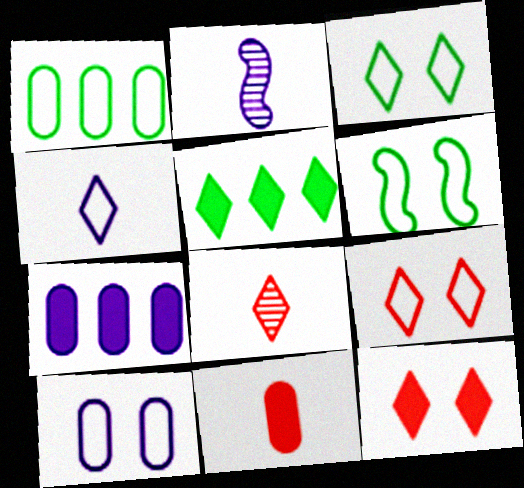[[1, 2, 12], 
[6, 7, 8], 
[6, 9, 10]]